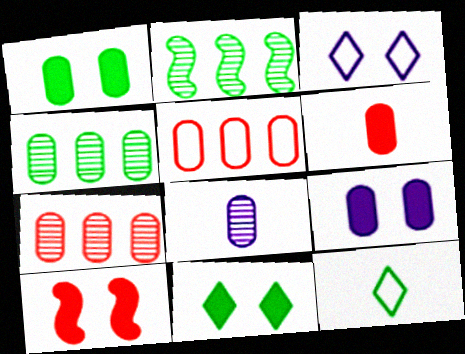[[1, 2, 12], 
[1, 5, 8], 
[2, 3, 6], 
[9, 10, 11]]